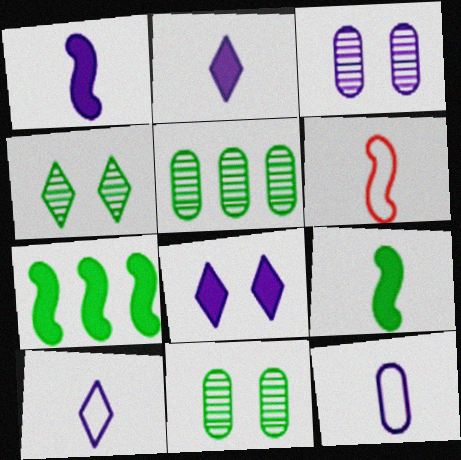[[5, 6, 8]]